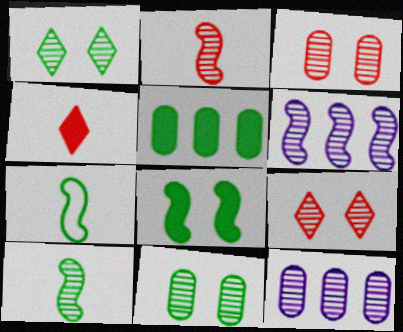[[1, 2, 12], 
[1, 5, 7], 
[9, 10, 12]]